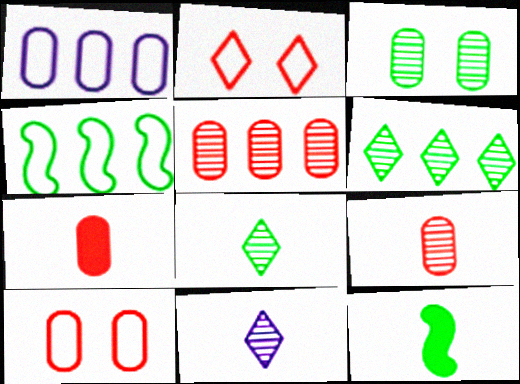[[1, 3, 7], 
[5, 7, 10]]